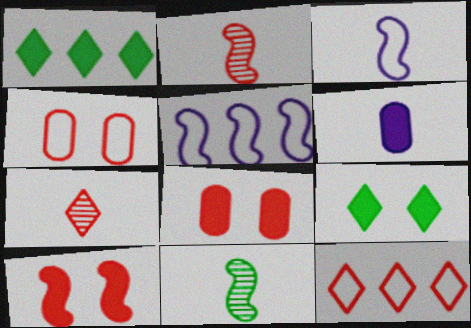[[1, 6, 10], 
[2, 8, 12], 
[5, 10, 11]]